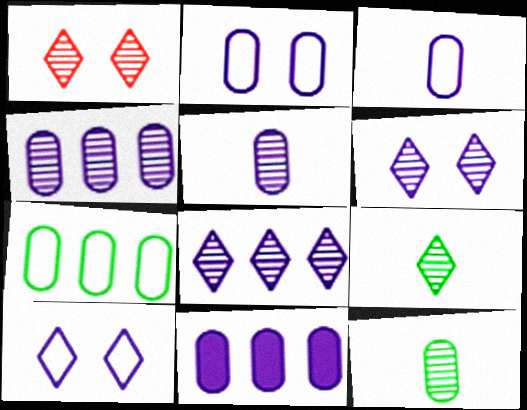[[1, 8, 9], 
[2, 5, 11]]